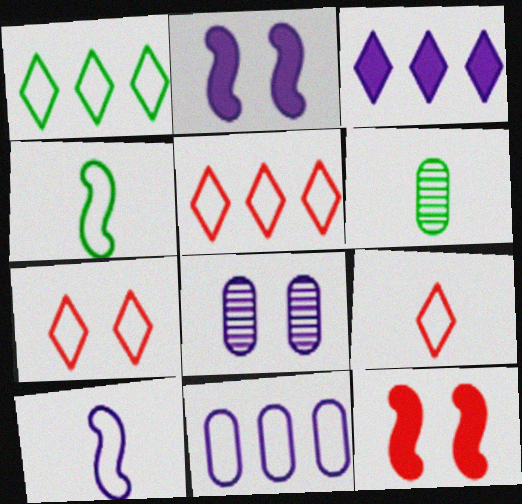[[2, 5, 6], 
[3, 8, 10], 
[4, 7, 11], 
[5, 7, 9]]